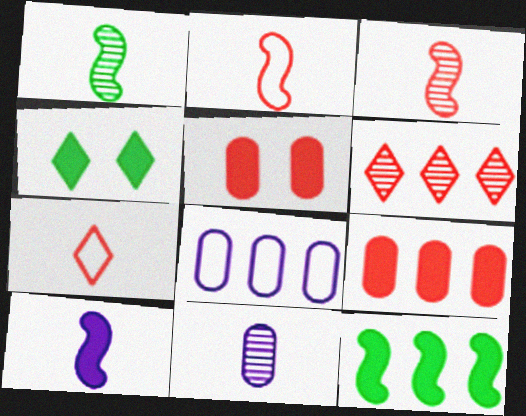[[1, 2, 10], 
[2, 5, 6], 
[3, 4, 8], 
[4, 9, 10], 
[6, 8, 12]]